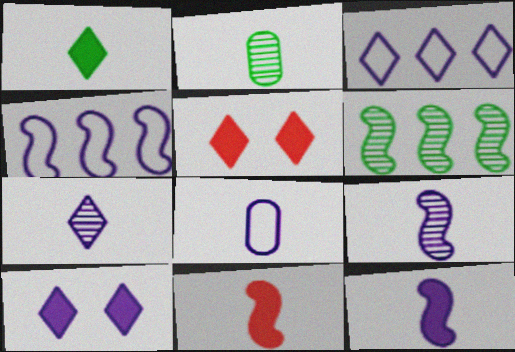[[2, 4, 5], 
[3, 7, 10], 
[5, 6, 8], 
[7, 8, 12]]